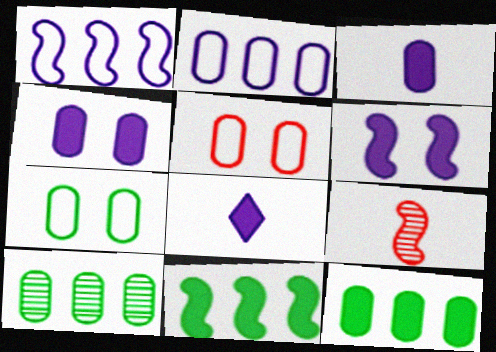[[3, 5, 10]]